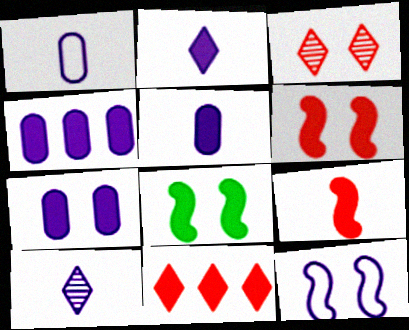[[4, 5, 7], 
[4, 10, 12], 
[5, 8, 11]]